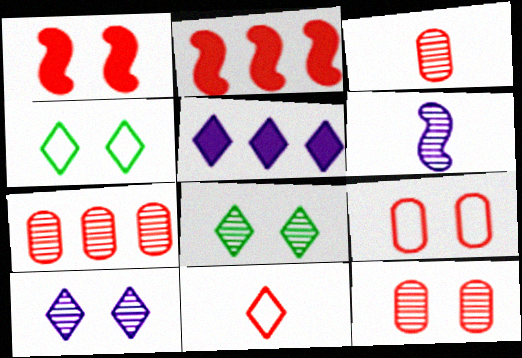[[1, 7, 11], 
[2, 11, 12], 
[3, 7, 12], 
[5, 8, 11], 
[6, 7, 8]]